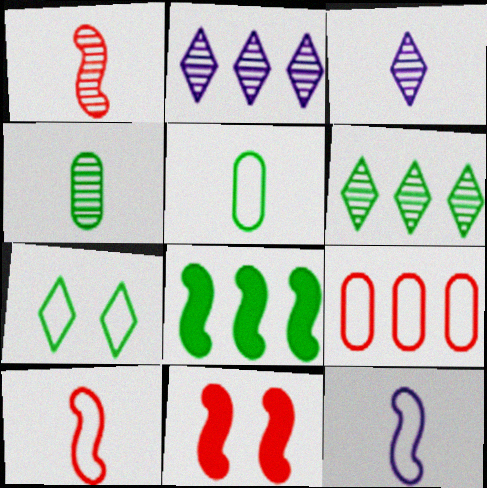[[1, 3, 4], 
[2, 5, 11], 
[2, 8, 9], 
[4, 7, 8], 
[7, 9, 12]]